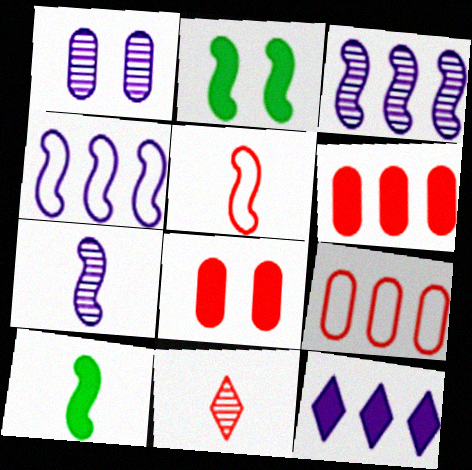[[2, 3, 5], 
[5, 7, 10], 
[8, 10, 12]]